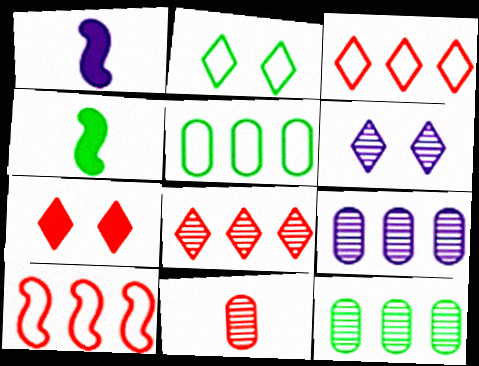[[2, 4, 12], 
[2, 6, 7], 
[7, 10, 11]]